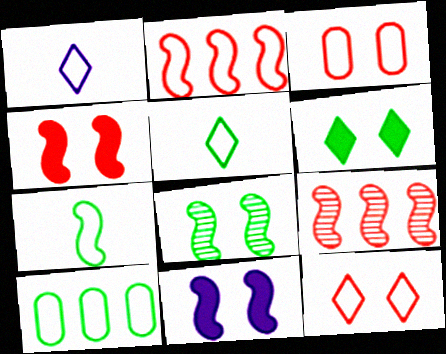[[7, 9, 11]]